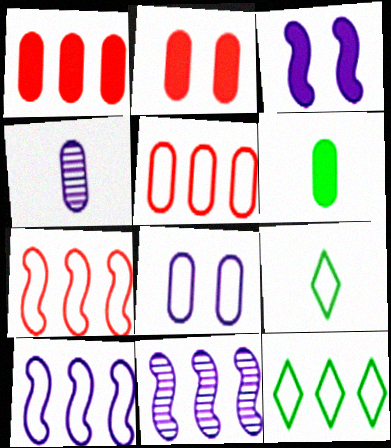[[1, 11, 12], 
[2, 9, 11], 
[5, 10, 12], 
[7, 8, 9]]